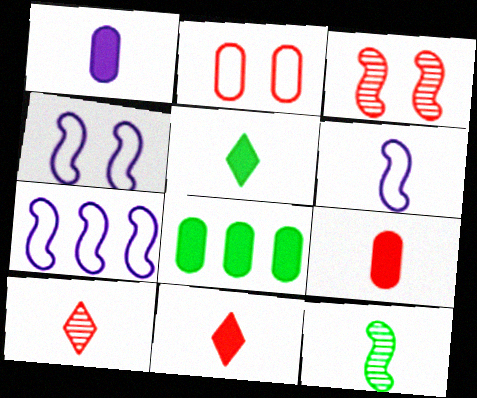[[4, 6, 7], 
[4, 8, 10]]